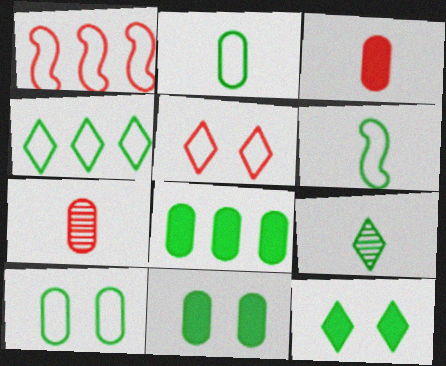[[4, 6, 10], 
[4, 9, 12]]